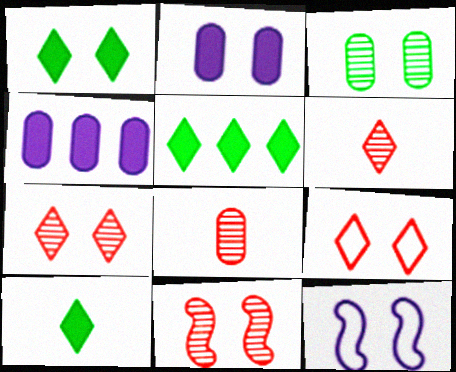[[1, 5, 10], 
[5, 8, 12]]